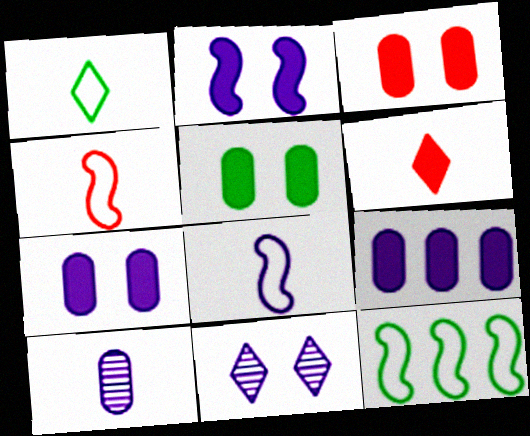[[3, 5, 7], 
[8, 9, 11]]